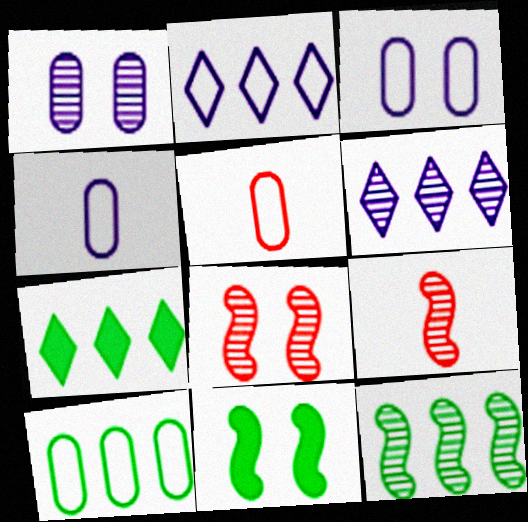[[3, 5, 10], 
[3, 7, 9], 
[4, 7, 8], 
[5, 6, 11], 
[7, 10, 12]]